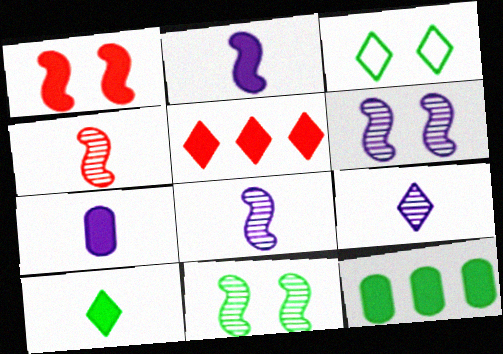[[3, 5, 9]]